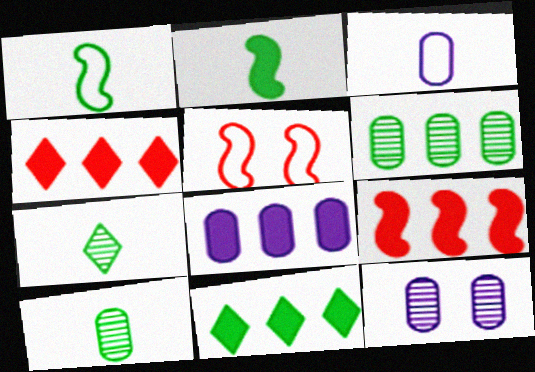[[1, 4, 12], 
[3, 8, 12], 
[5, 7, 8], 
[8, 9, 11]]